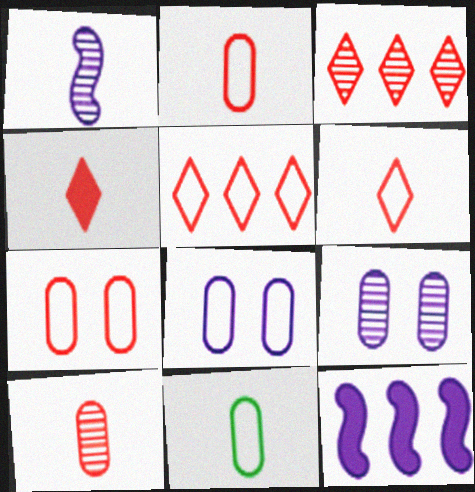[[1, 4, 11]]